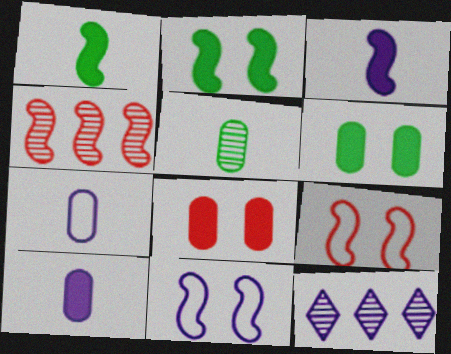[[1, 4, 11], 
[10, 11, 12]]